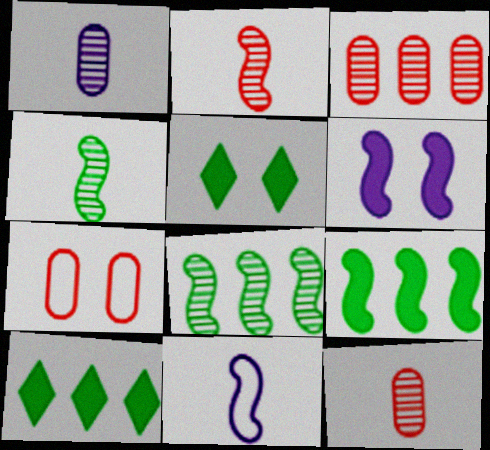[[3, 5, 11]]